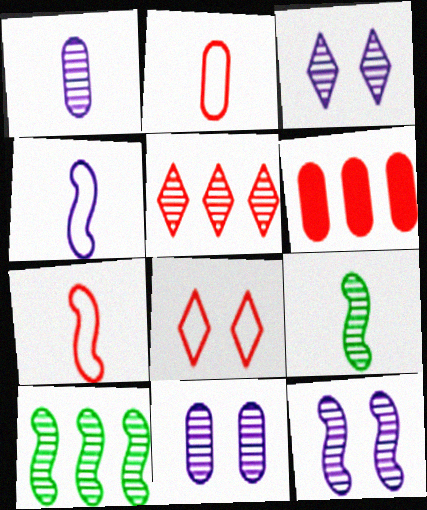[[3, 11, 12], 
[5, 9, 11]]